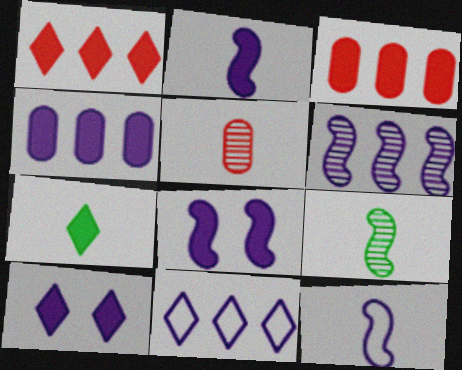[[1, 7, 10], 
[2, 4, 10], 
[3, 7, 8], 
[4, 6, 11], 
[5, 7, 12], 
[6, 8, 12]]